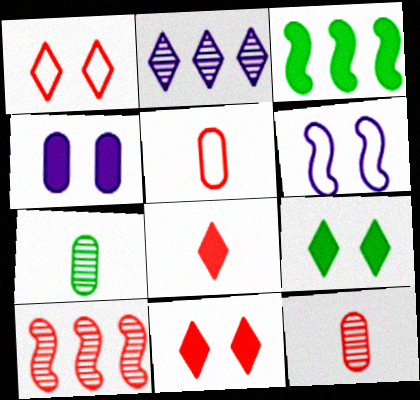[[3, 4, 8], 
[5, 10, 11]]